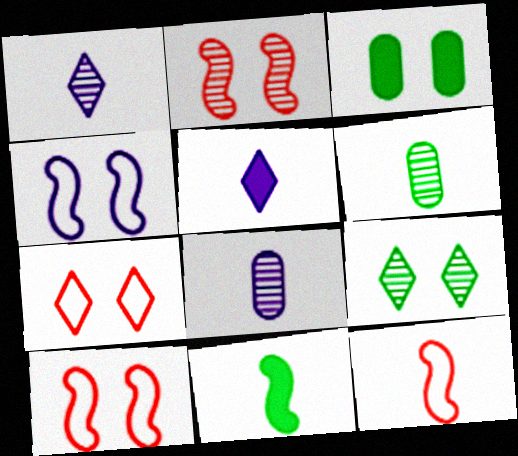[[5, 6, 12]]